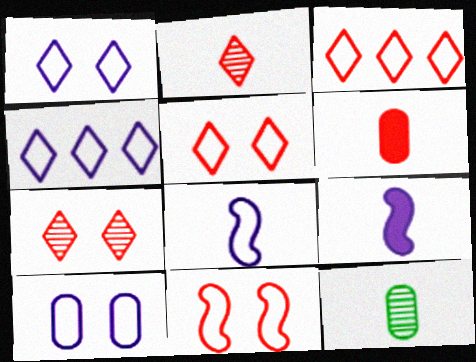[[4, 8, 10]]